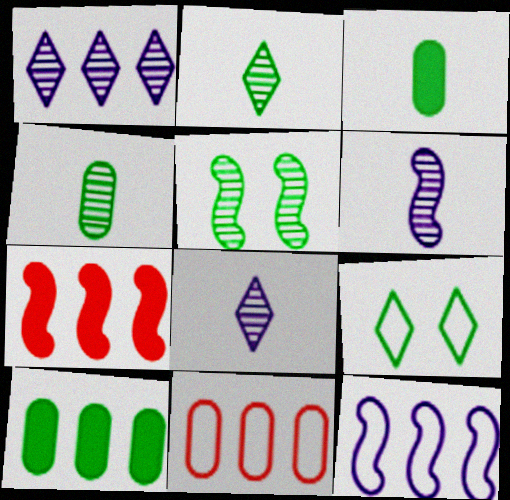[]